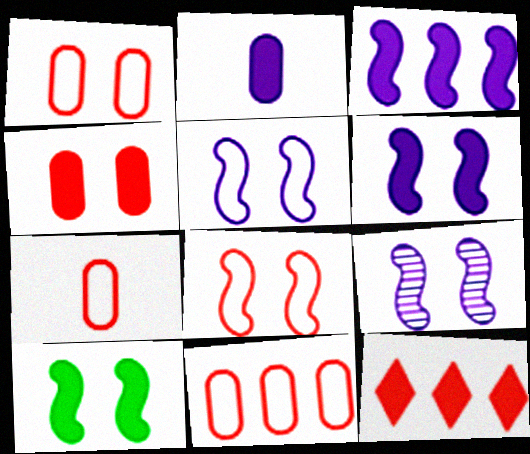[[1, 7, 11], 
[2, 10, 12], 
[5, 6, 9], 
[8, 9, 10]]